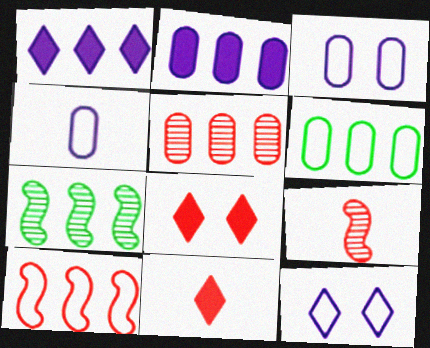[[2, 5, 6], 
[3, 7, 11], 
[4, 7, 8]]